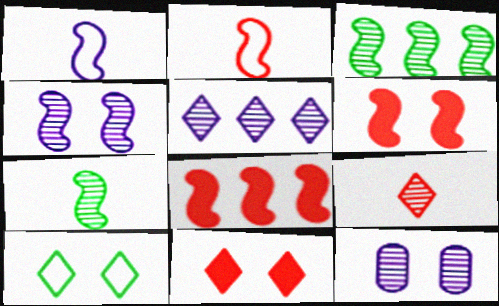[[1, 3, 6], 
[3, 9, 12], 
[6, 10, 12]]